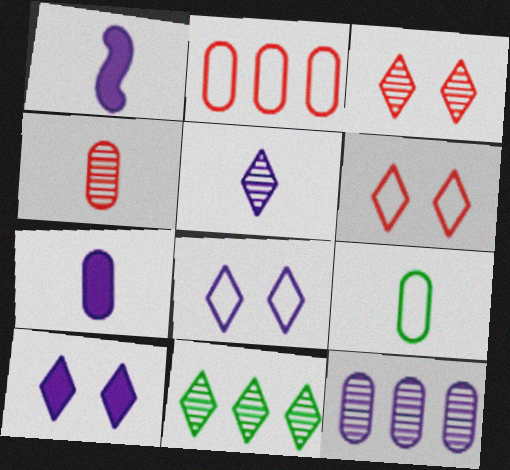[[1, 8, 12], 
[3, 5, 11], 
[4, 7, 9]]